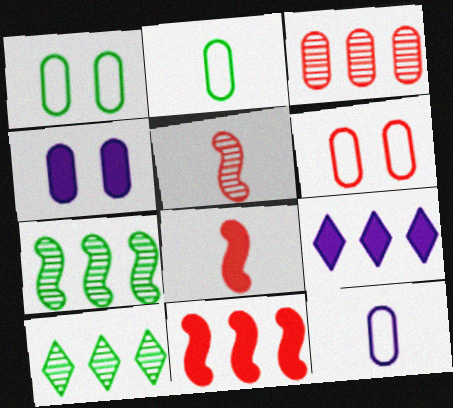[[1, 5, 9], 
[2, 3, 4]]